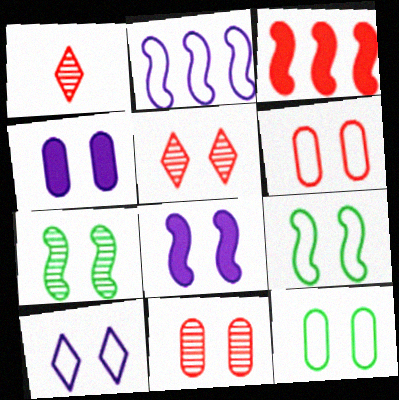[[1, 3, 6], 
[4, 5, 9], 
[4, 11, 12], 
[5, 8, 12], 
[6, 9, 10]]